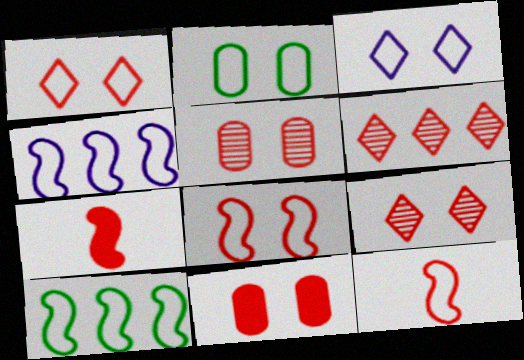[[2, 3, 8], 
[6, 11, 12], 
[8, 9, 11]]